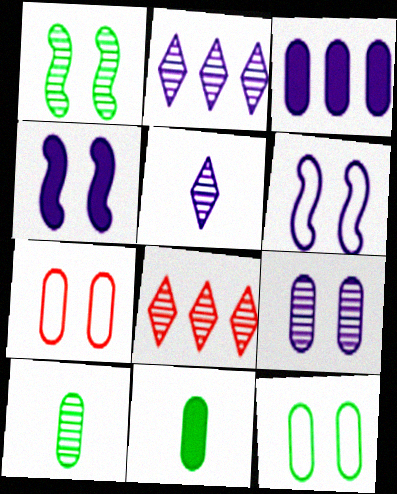[[3, 5, 6], 
[3, 7, 10], 
[6, 8, 11]]